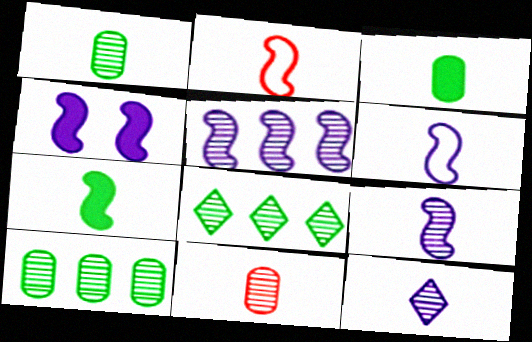[[2, 3, 12], 
[2, 7, 9], 
[4, 5, 6]]